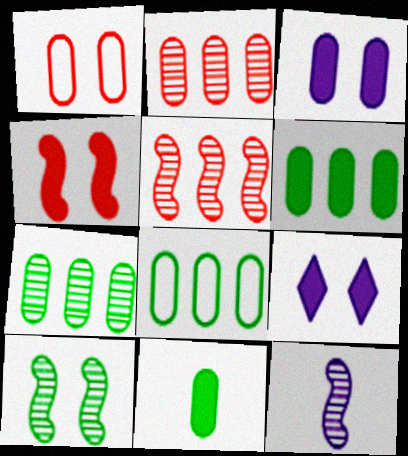[[1, 9, 10], 
[5, 10, 12], 
[6, 7, 8]]